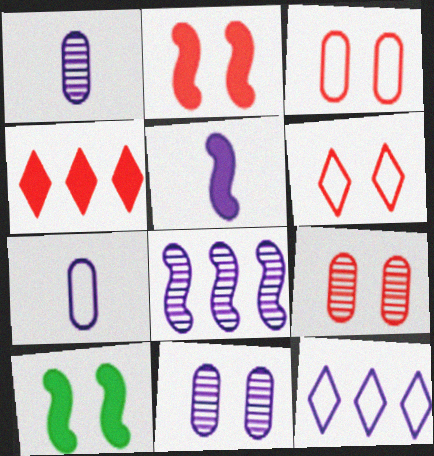[[2, 6, 9], 
[5, 11, 12], 
[6, 10, 11]]